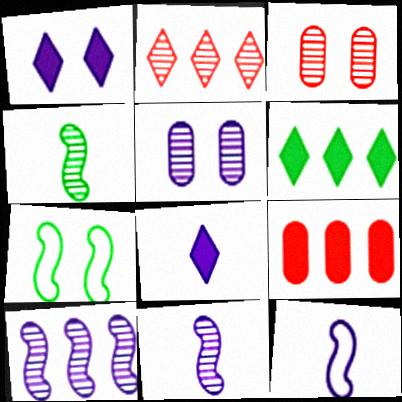[[1, 3, 7], 
[2, 4, 5], 
[3, 6, 12]]